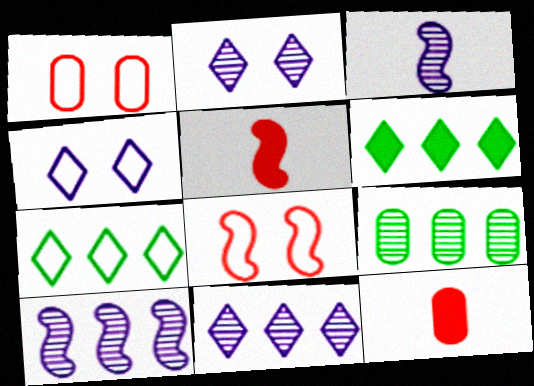[[1, 3, 6], 
[4, 5, 9]]